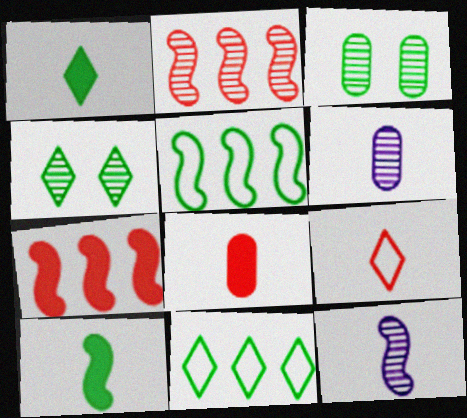[[1, 3, 5], 
[1, 4, 11], 
[2, 4, 6], 
[3, 10, 11], 
[6, 9, 10]]